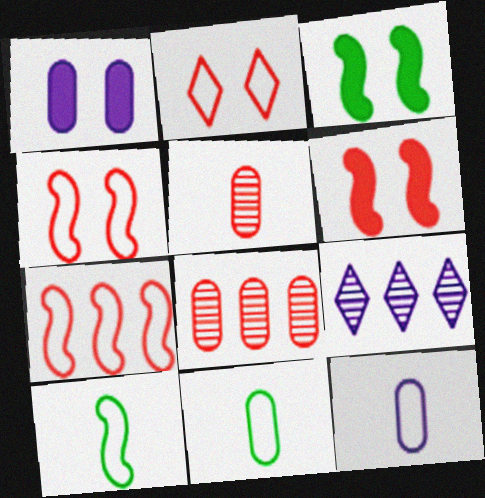[[1, 8, 11], 
[6, 9, 11]]